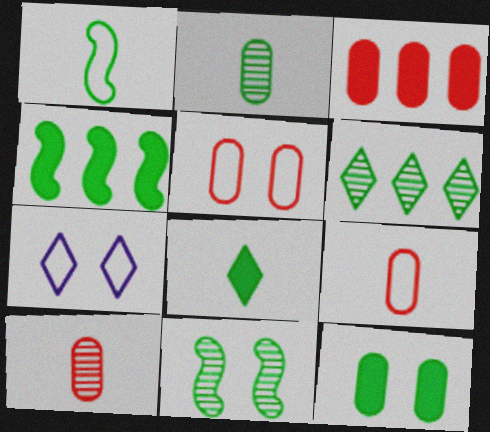[[1, 2, 8], 
[1, 4, 11], 
[1, 6, 12], 
[2, 6, 11], 
[3, 5, 10], 
[4, 7, 10], 
[4, 8, 12]]